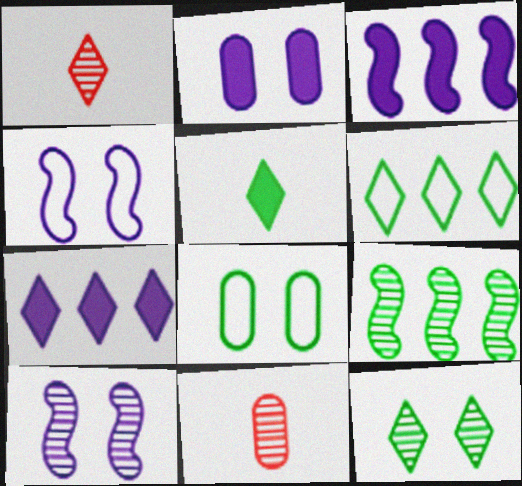[[1, 3, 8], 
[5, 6, 12], 
[5, 8, 9]]